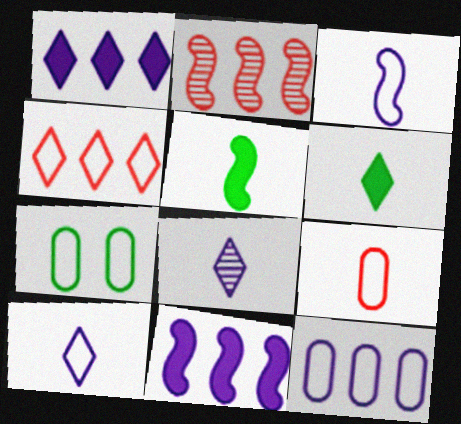[[3, 4, 7], 
[5, 8, 9], 
[7, 9, 12]]